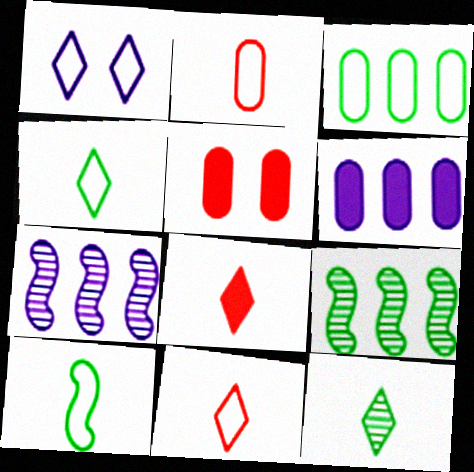[[4, 5, 7]]